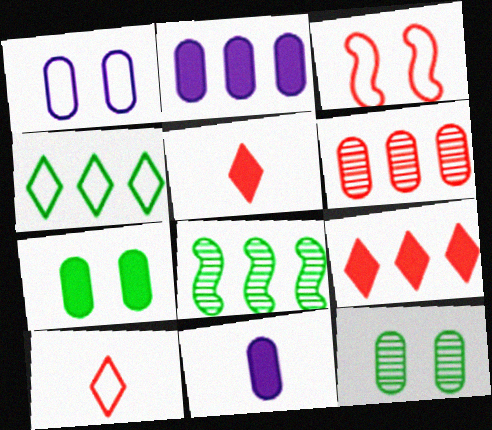[[1, 5, 8], 
[3, 5, 6]]